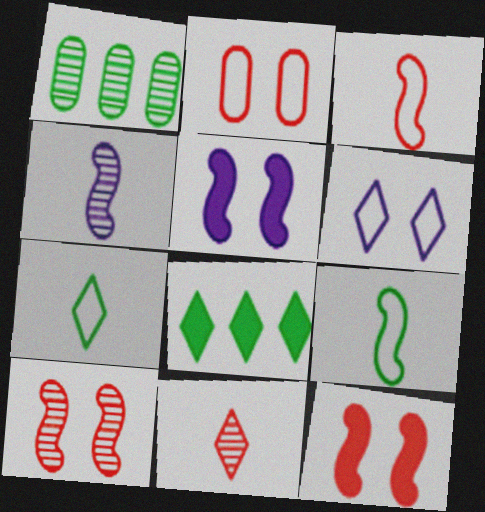[[2, 4, 8], 
[6, 8, 11]]